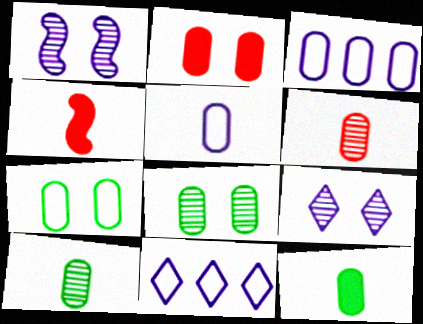[[2, 3, 10], 
[4, 8, 11], 
[5, 6, 12]]